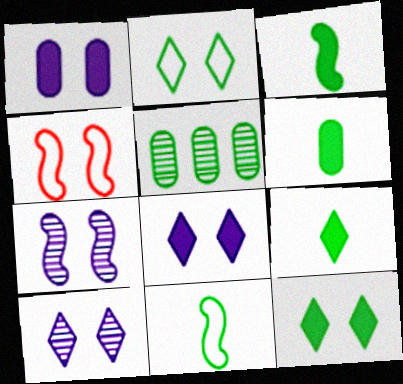[[2, 3, 5], 
[3, 6, 9], 
[5, 11, 12]]